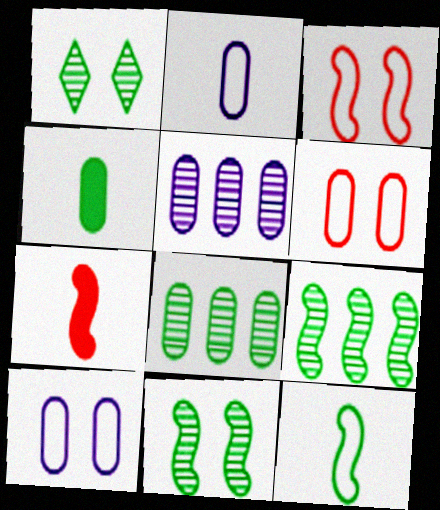[[4, 5, 6]]